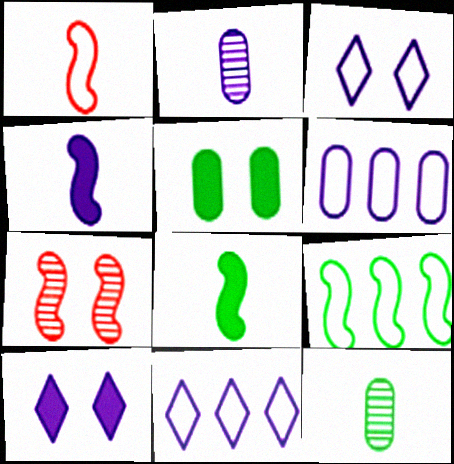[[3, 5, 7], 
[4, 7, 9]]